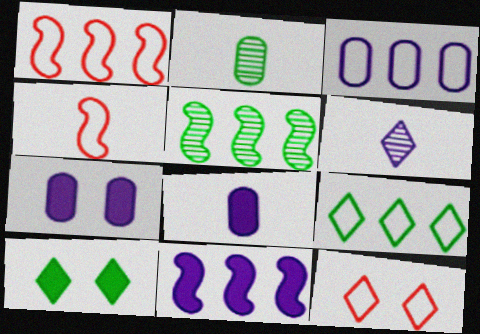[[1, 3, 9], 
[1, 5, 11], 
[2, 11, 12], 
[5, 8, 12]]